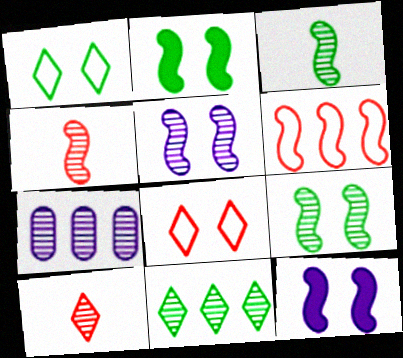[[3, 6, 12], 
[7, 9, 10]]